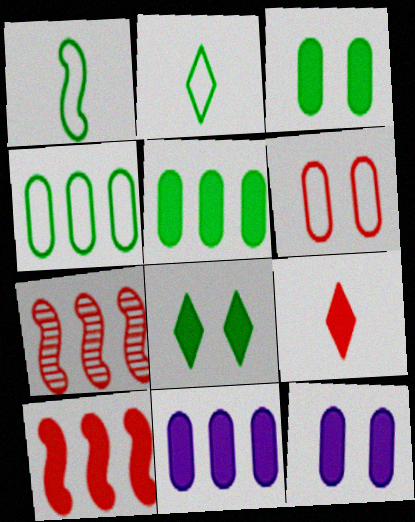[[2, 7, 12], 
[6, 7, 9]]